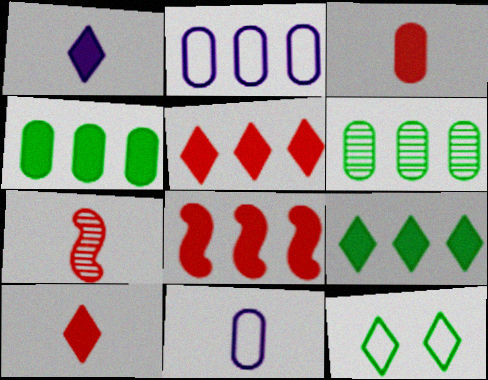[]